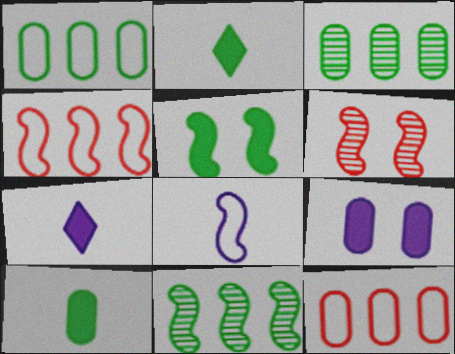[[1, 6, 7]]